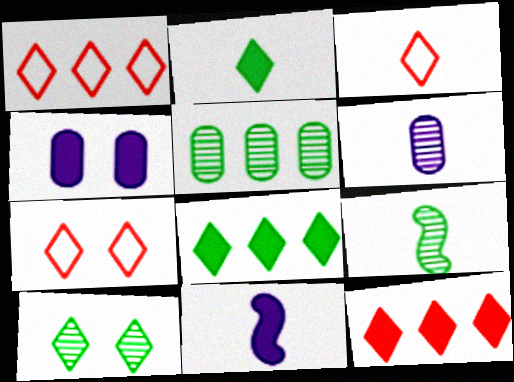[[1, 3, 7], 
[1, 4, 9], 
[5, 7, 11], 
[5, 9, 10]]